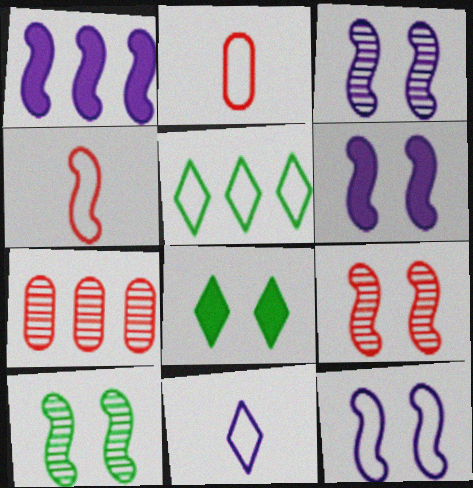[[1, 4, 10], 
[1, 5, 7], 
[2, 5, 12], 
[3, 6, 12], 
[3, 9, 10]]